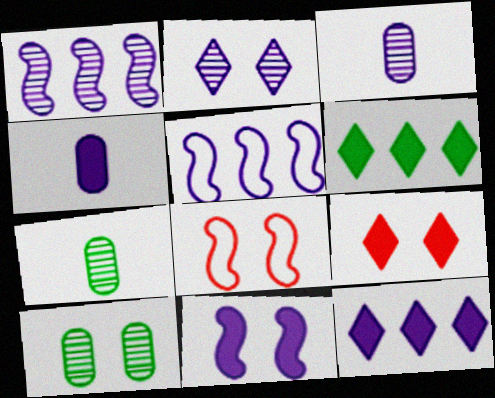[[1, 2, 3], 
[2, 4, 5], 
[3, 6, 8], 
[4, 11, 12], 
[5, 7, 9], 
[7, 8, 12]]